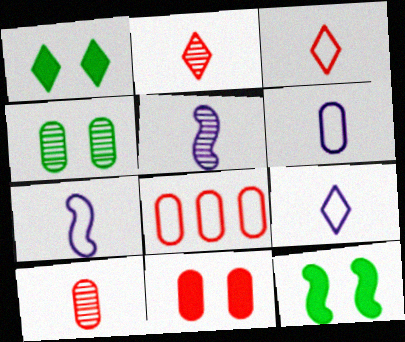[[1, 5, 8], 
[6, 7, 9], 
[8, 10, 11]]